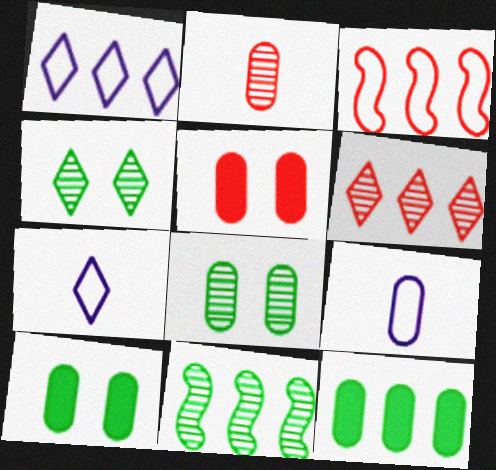[[5, 7, 11]]